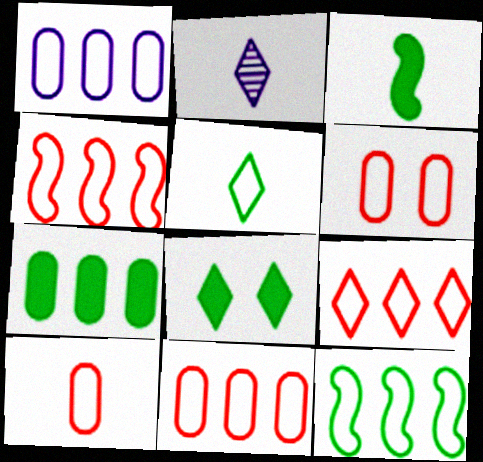[[1, 9, 12], 
[2, 3, 10], 
[2, 8, 9], 
[3, 7, 8], 
[4, 9, 11], 
[6, 10, 11]]